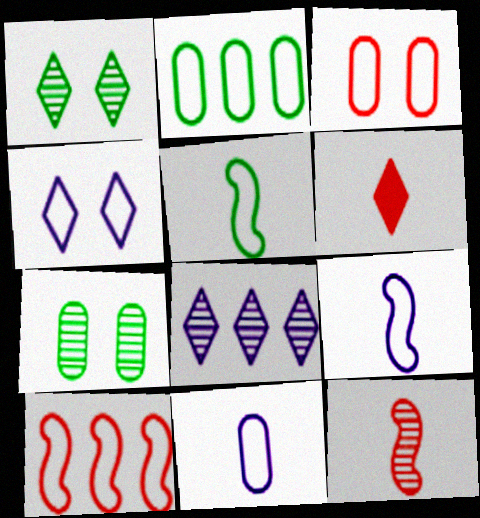[[2, 3, 11], 
[7, 8, 12]]